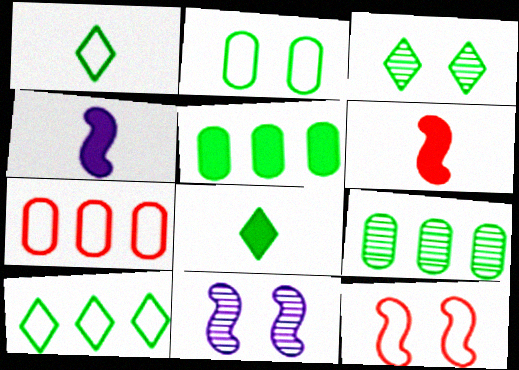[[3, 4, 7], 
[3, 8, 10], 
[7, 8, 11]]